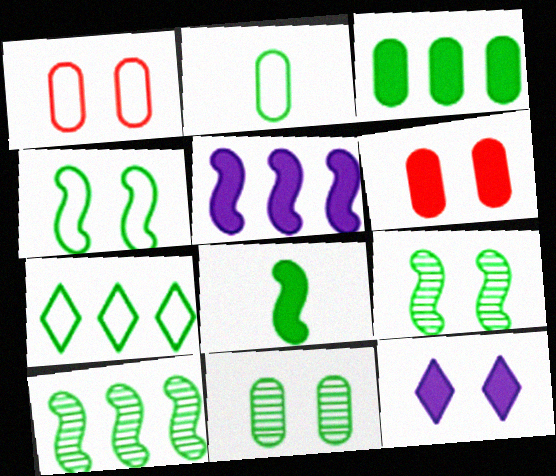[[1, 9, 12], 
[2, 3, 11], 
[2, 4, 7], 
[3, 7, 10], 
[4, 8, 10], 
[7, 8, 11]]